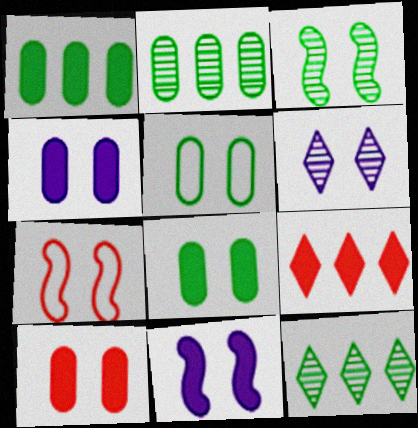[[3, 7, 11], 
[4, 8, 10], 
[6, 7, 8]]